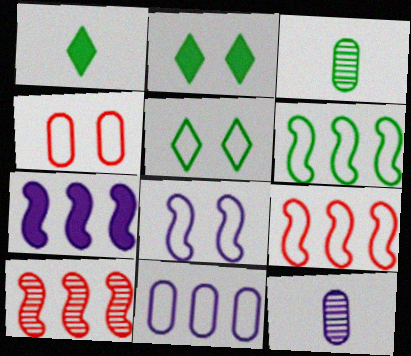[[2, 3, 6], 
[2, 9, 12], 
[4, 5, 8], 
[6, 7, 10]]